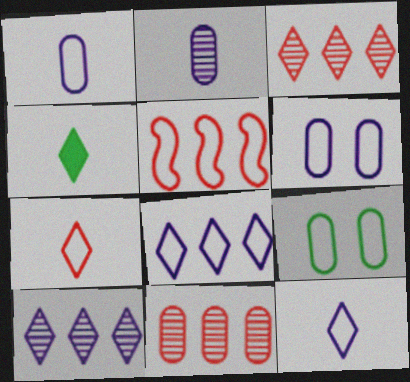[[5, 9, 12]]